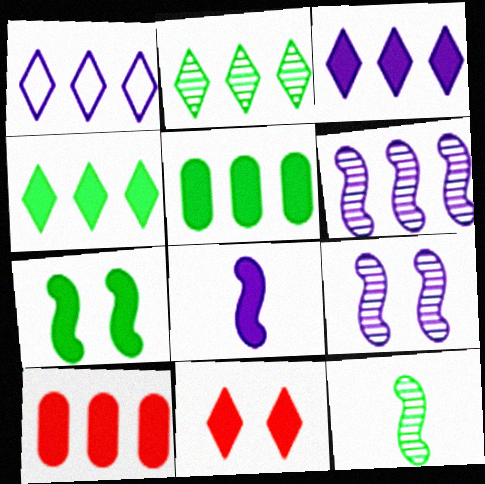[[5, 8, 11]]